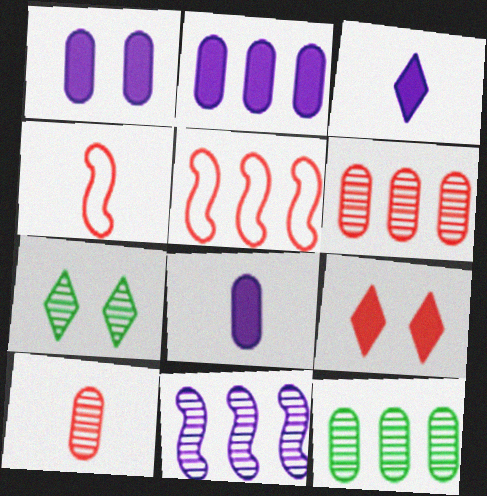[[1, 2, 8], 
[2, 4, 7], 
[4, 6, 9], 
[5, 7, 8], 
[5, 9, 10], 
[7, 10, 11]]